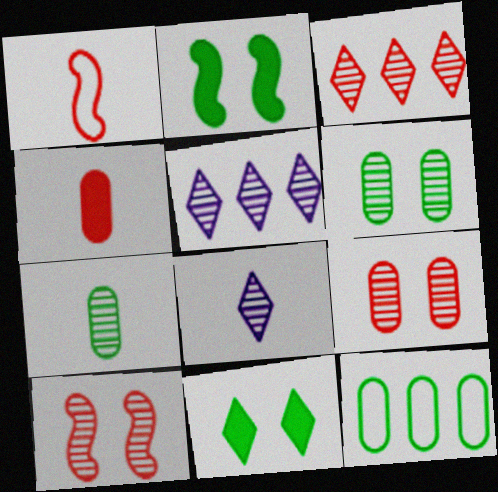[[5, 7, 10]]